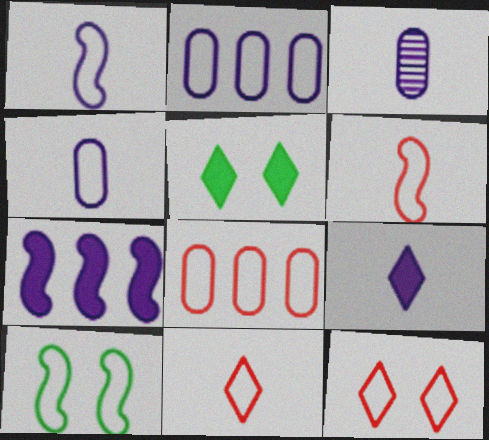[[1, 3, 9], 
[2, 10, 11], 
[6, 8, 12]]